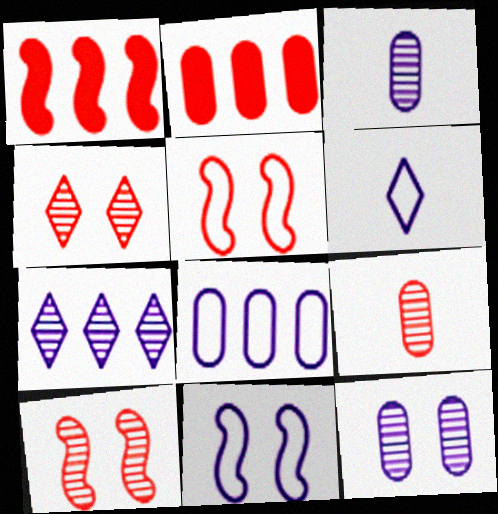[[6, 8, 11]]